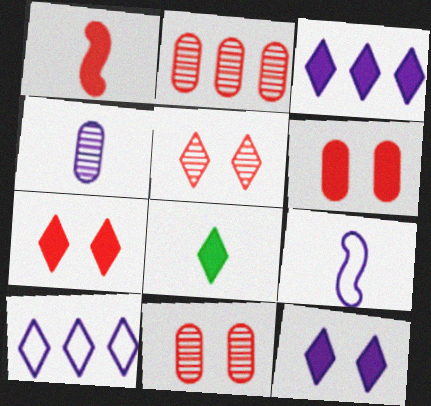[[3, 7, 8], 
[5, 8, 10]]